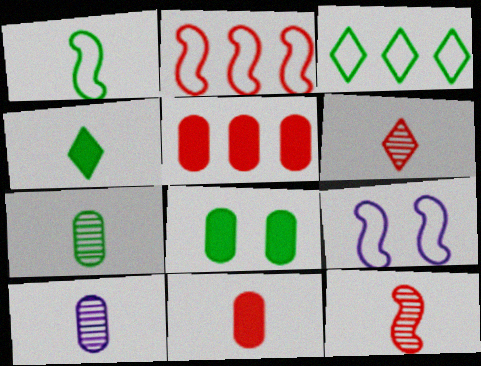[[1, 2, 9], 
[1, 4, 7]]